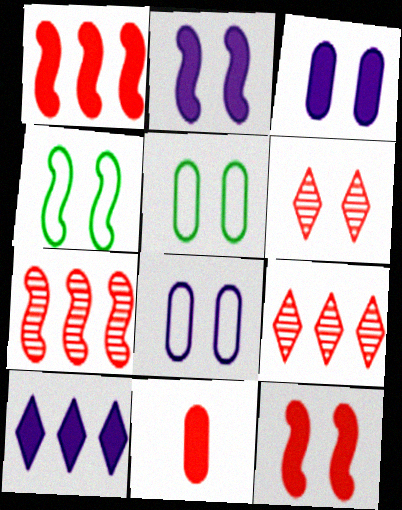[[2, 5, 6], 
[3, 4, 6]]